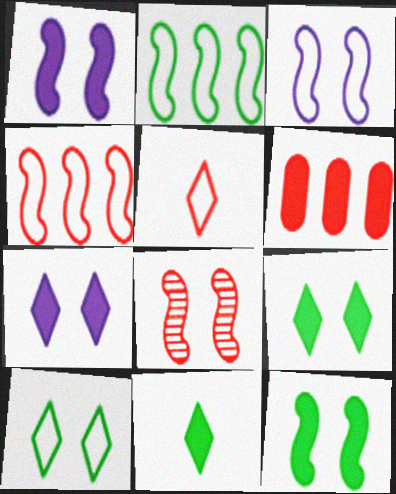[[1, 6, 11], 
[3, 8, 12], 
[5, 6, 8]]